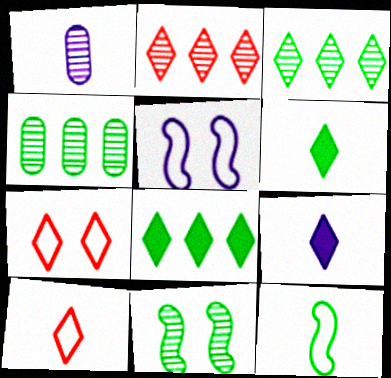[[1, 2, 11], 
[3, 7, 9]]